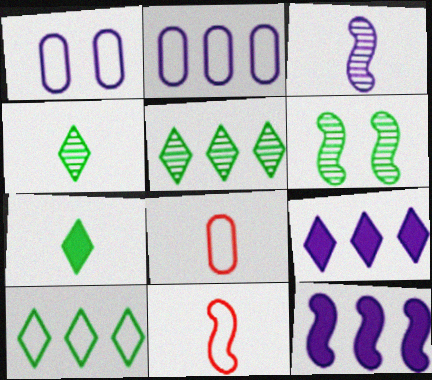[[1, 3, 9], 
[1, 10, 11], 
[3, 7, 8], 
[6, 8, 9], 
[6, 11, 12]]